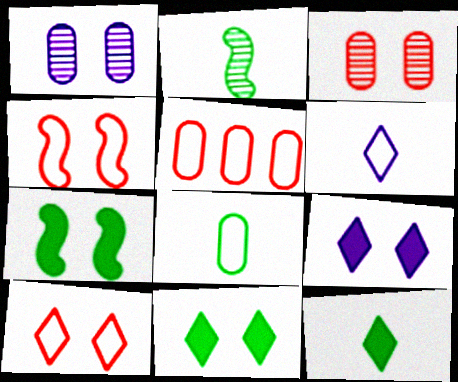[[1, 4, 11], 
[1, 7, 10], 
[2, 5, 9], 
[2, 8, 12]]